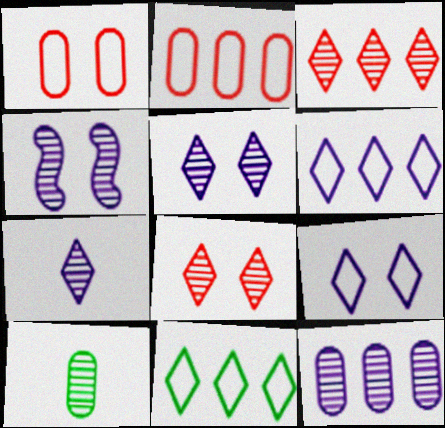[[3, 4, 10], 
[4, 7, 12]]